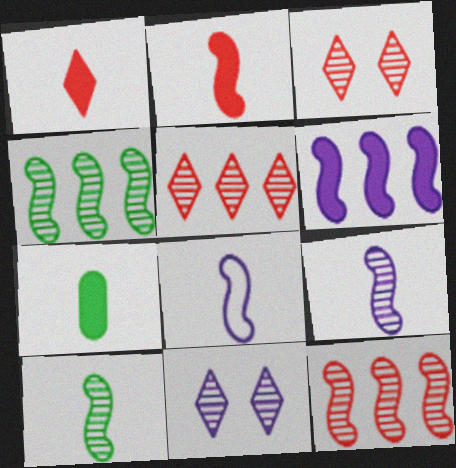[[2, 8, 10]]